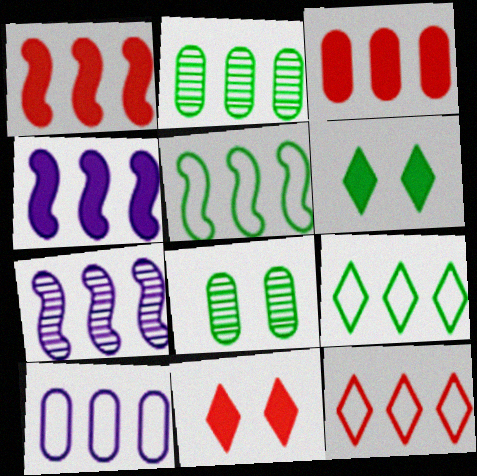[[1, 5, 7], 
[2, 3, 10], 
[2, 4, 12], 
[3, 7, 9], 
[5, 10, 12]]